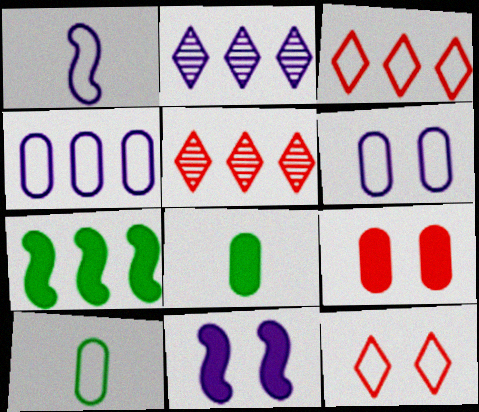[[4, 5, 7], 
[5, 10, 11]]